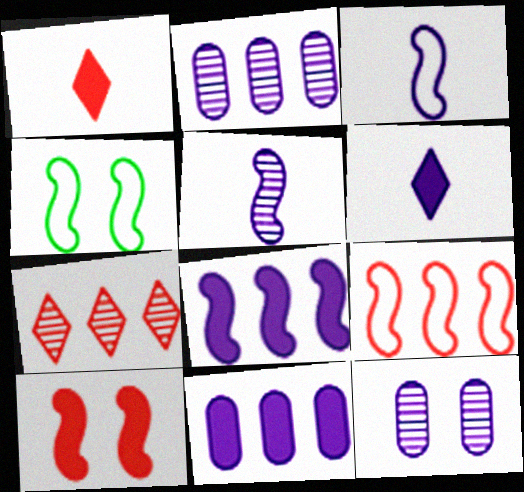[[1, 2, 4], 
[3, 4, 9]]